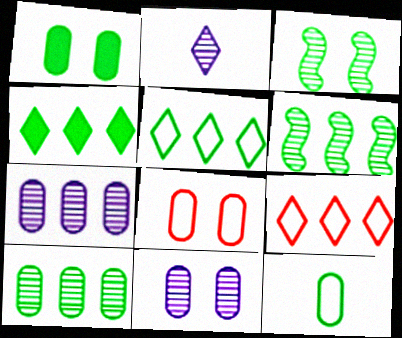[[1, 8, 11], 
[1, 10, 12], 
[3, 4, 12]]